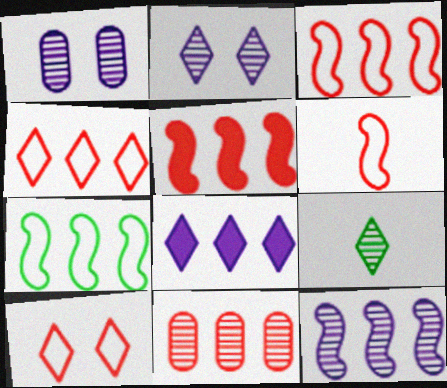[[4, 5, 11], 
[5, 7, 12], 
[7, 8, 11], 
[8, 9, 10]]